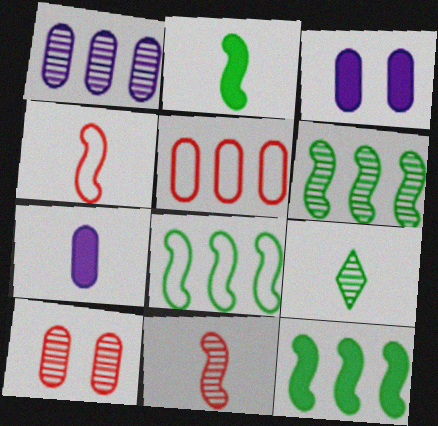[[4, 7, 9], 
[6, 8, 12]]